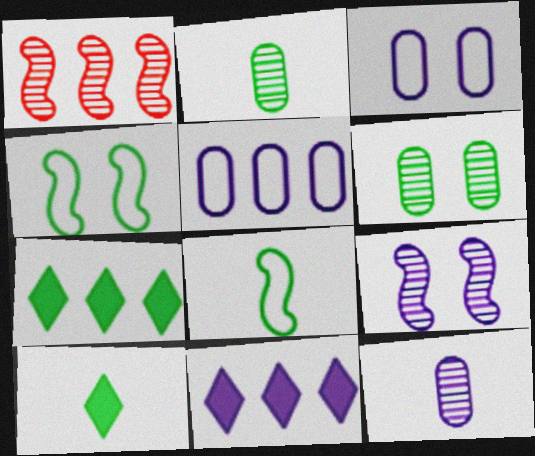[[1, 3, 10], 
[1, 5, 7], 
[2, 4, 7], 
[2, 8, 10], 
[6, 7, 8]]